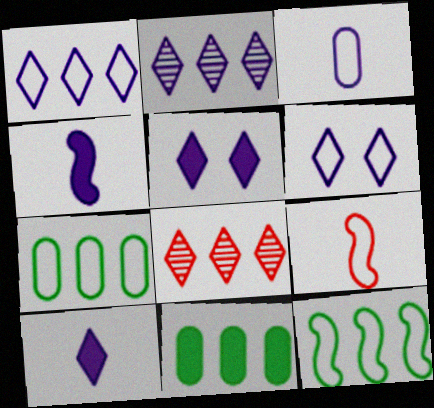[[2, 6, 10], 
[6, 7, 9]]